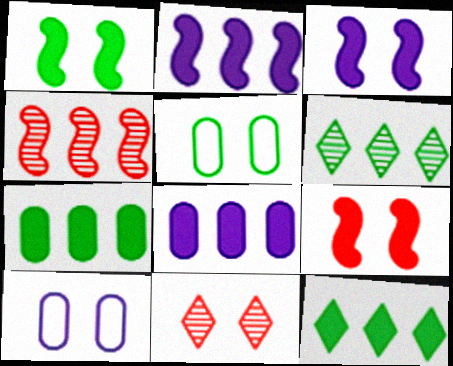[[1, 3, 9], 
[1, 10, 11], 
[3, 5, 11]]